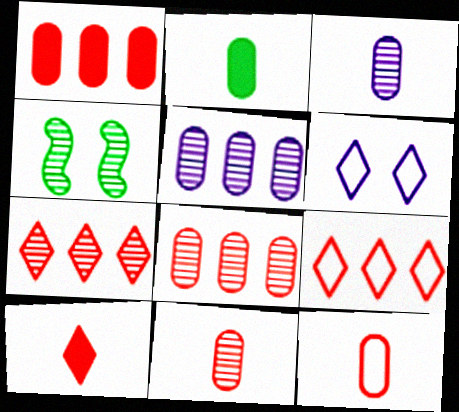[[2, 3, 12], 
[3, 4, 7]]